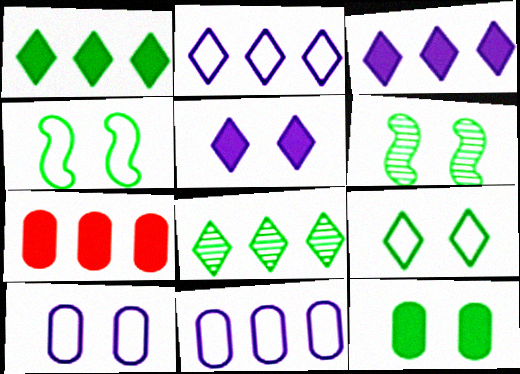[[6, 9, 12]]